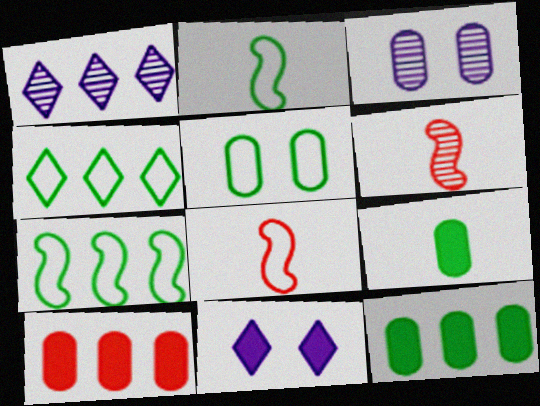[[1, 7, 10], 
[2, 4, 5]]